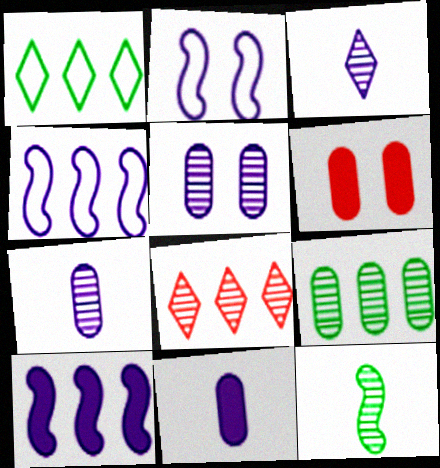[[5, 8, 12]]